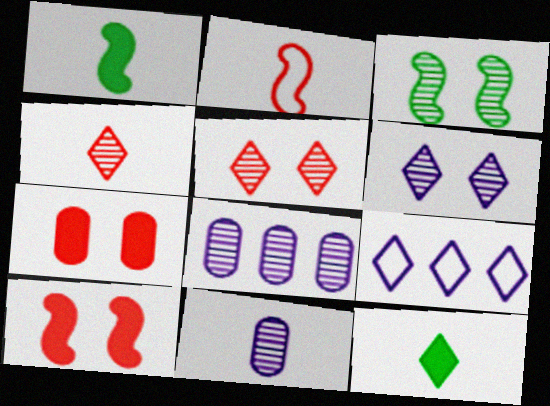[[2, 11, 12], 
[3, 4, 8], 
[5, 9, 12]]